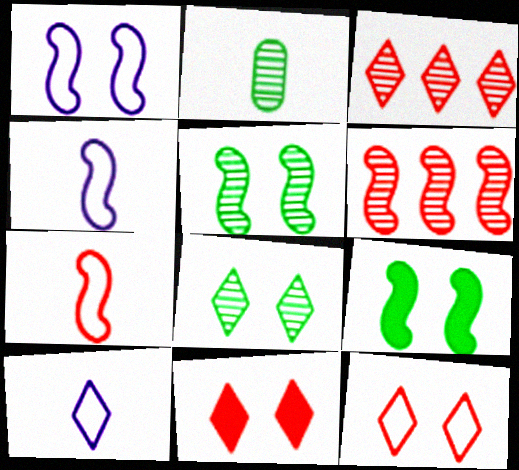[[4, 6, 9]]